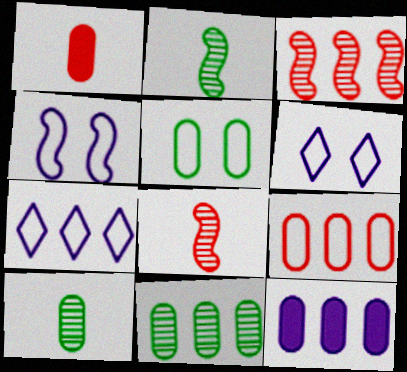[[9, 11, 12]]